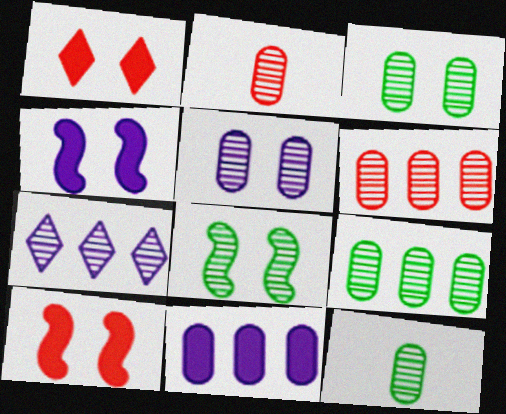[[2, 5, 9], 
[2, 7, 8], 
[3, 9, 12], 
[5, 6, 12]]